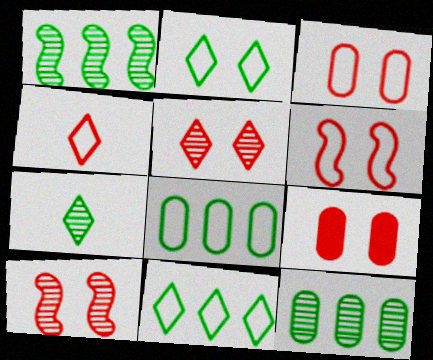[[5, 6, 9]]